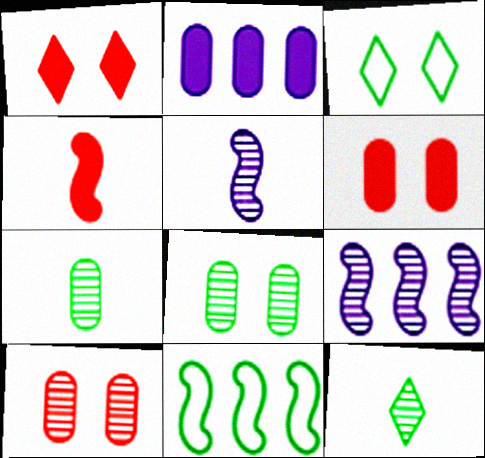[[9, 10, 12]]